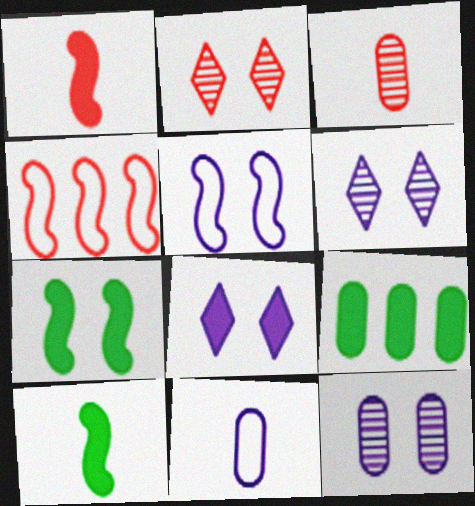[[1, 8, 9], 
[5, 8, 12]]